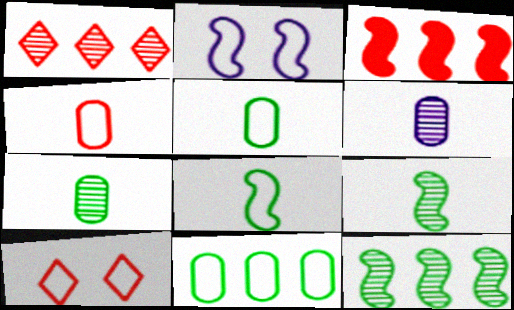[[2, 3, 9]]